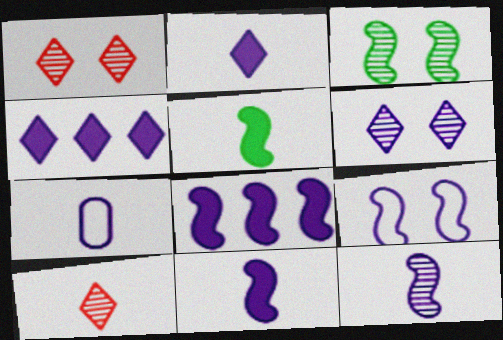[[2, 7, 12], 
[5, 7, 10], 
[6, 7, 8], 
[8, 9, 12]]